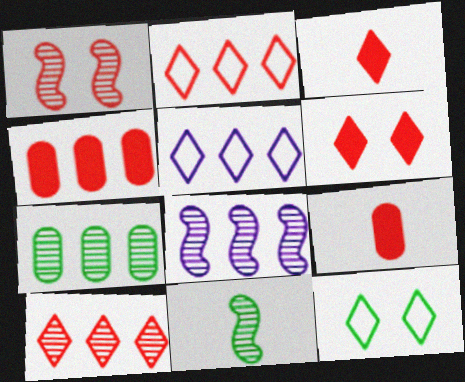[[1, 2, 9], 
[1, 8, 11], 
[7, 8, 10], 
[8, 9, 12]]